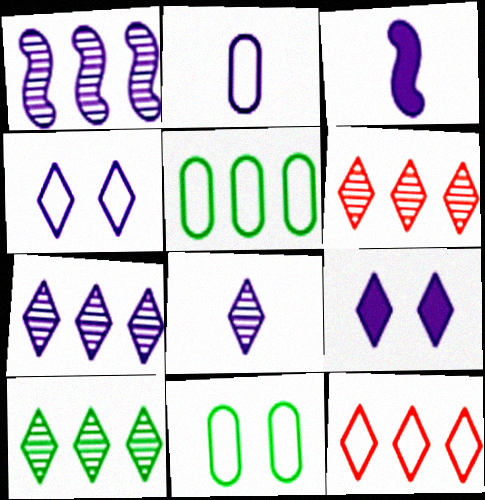[[1, 2, 9], 
[2, 3, 8], 
[3, 6, 11], 
[6, 7, 10]]